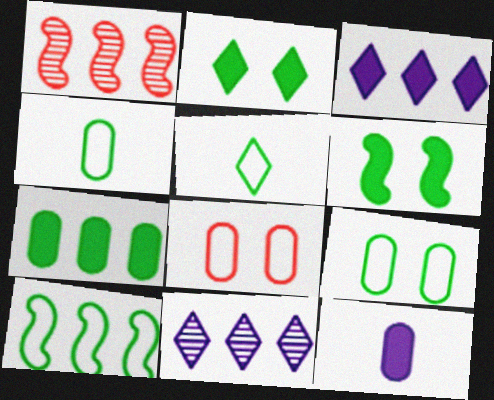[[5, 9, 10]]